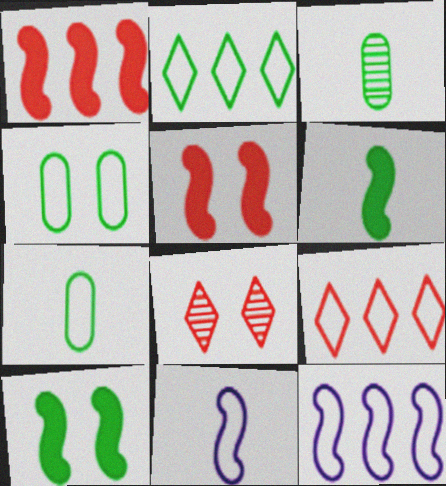[[2, 3, 10], 
[4, 9, 11]]